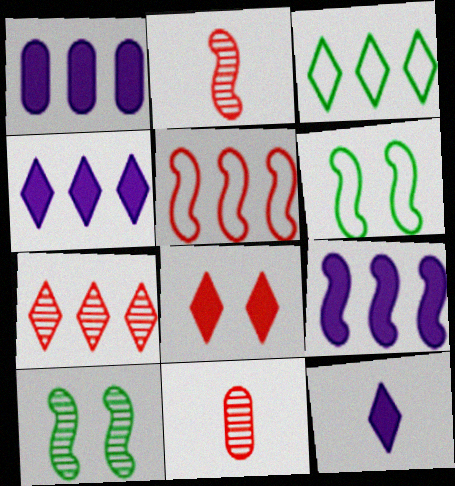[[1, 4, 9], 
[2, 6, 9], 
[3, 4, 7], 
[4, 6, 11], 
[5, 8, 11]]